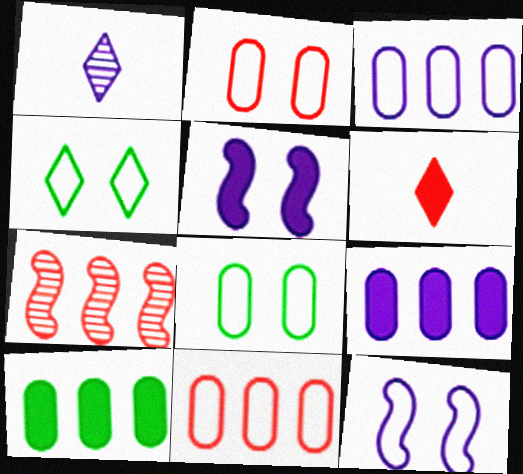[[1, 3, 5], 
[1, 9, 12], 
[2, 4, 12], 
[2, 6, 7], 
[5, 6, 10]]